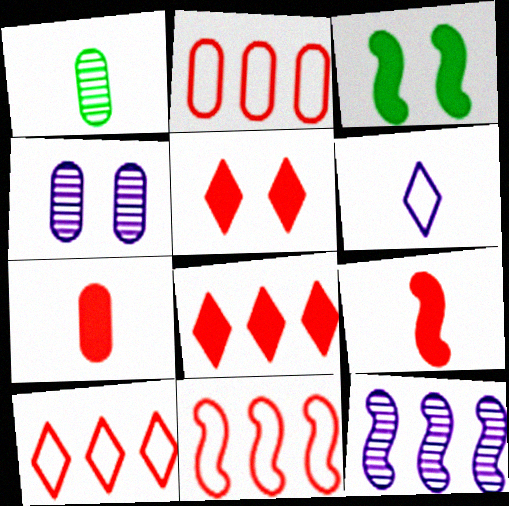[[1, 6, 9], 
[2, 10, 11]]